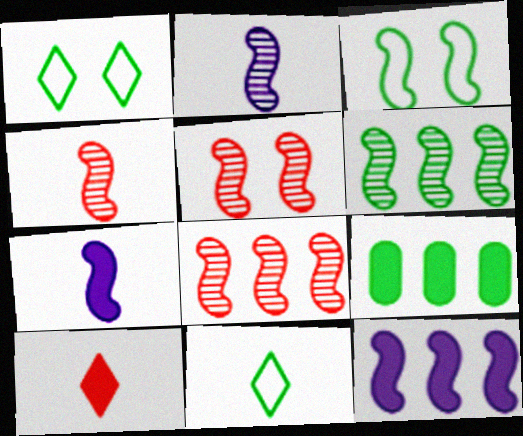[[2, 5, 6], 
[3, 4, 12], 
[3, 7, 8], 
[4, 5, 8]]